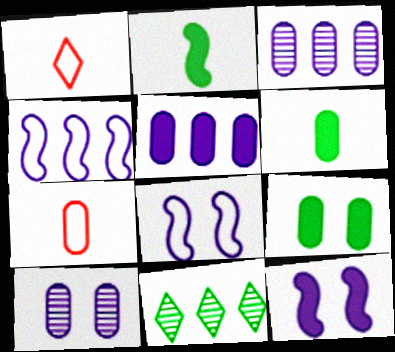[[3, 7, 9], 
[7, 11, 12]]